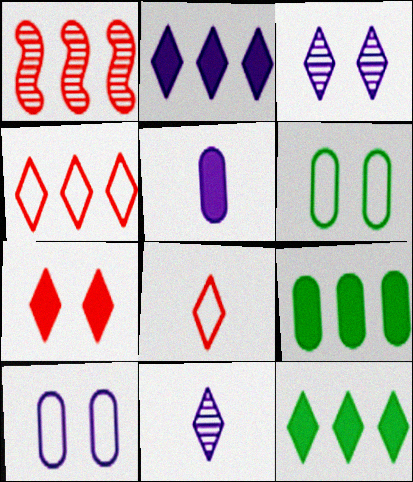[[3, 8, 12]]